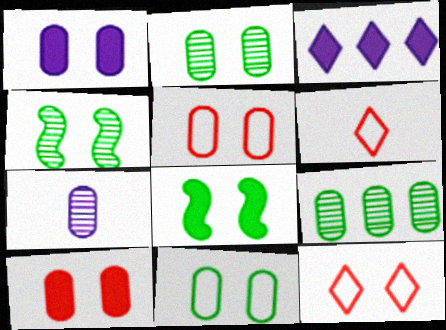[[1, 2, 5], 
[1, 4, 12]]